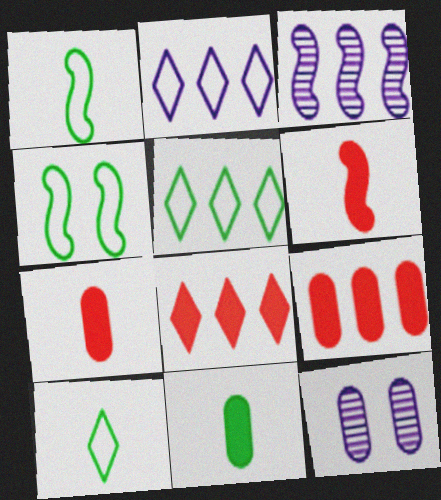[[1, 8, 12], 
[3, 4, 6], 
[3, 5, 9], 
[5, 6, 12]]